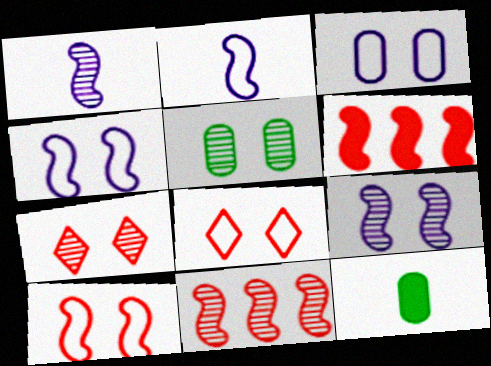[[5, 7, 9]]